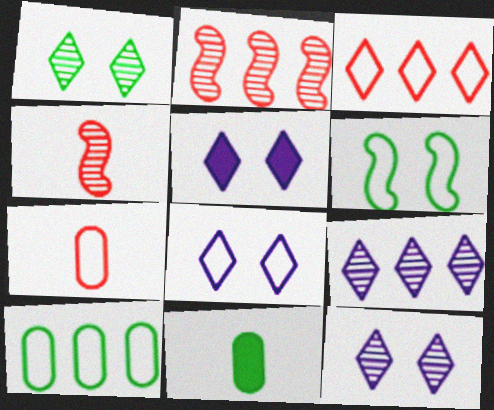[[2, 8, 11], 
[4, 5, 10], 
[5, 8, 12]]